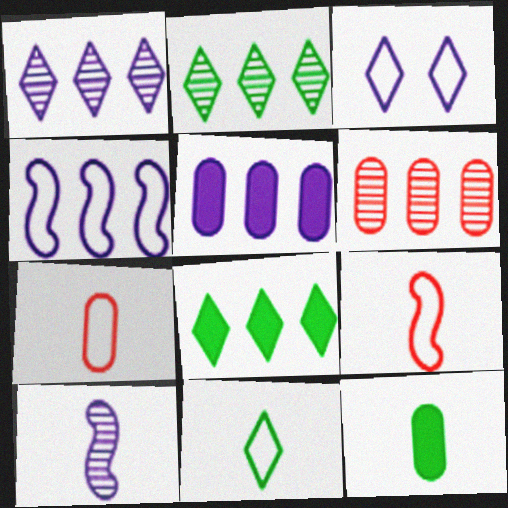[[1, 4, 5], 
[3, 5, 10], 
[4, 6, 8]]